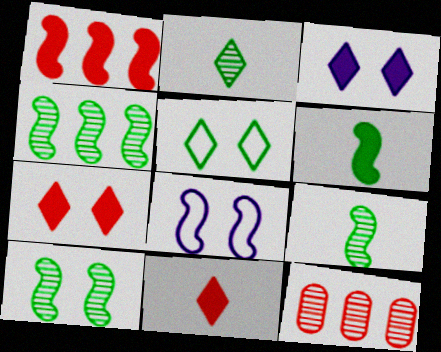[[1, 8, 9], 
[4, 9, 10]]